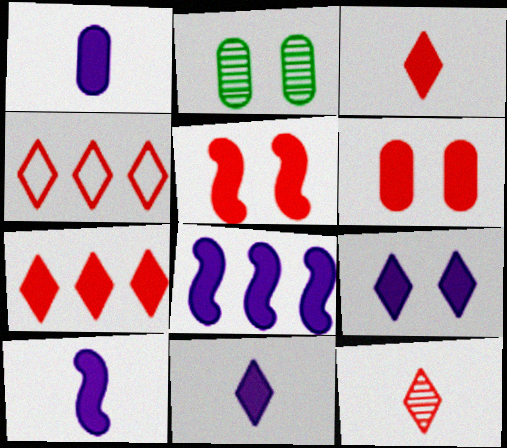[[1, 8, 9], 
[1, 10, 11], 
[2, 4, 10]]